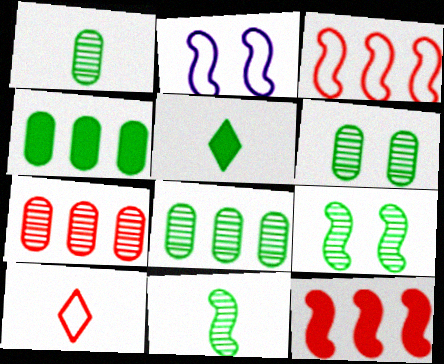[[1, 6, 8], 
[2, 5, 7], 
[2, 11, 12]]